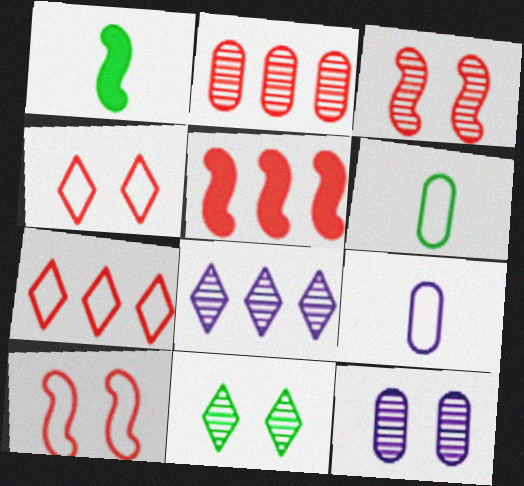[[1, 7, 12], 
[2, 5, 7], 
[3, 11, 12], 
[5, 9, 11]]